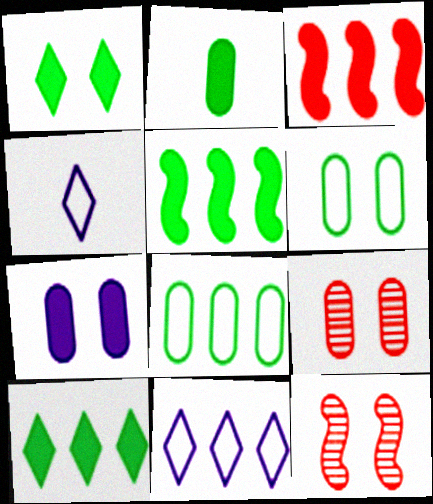[[1, 2, 5], 
[2, 11, 12], 
[4, 5, 9], 
[6, 7, 9]]